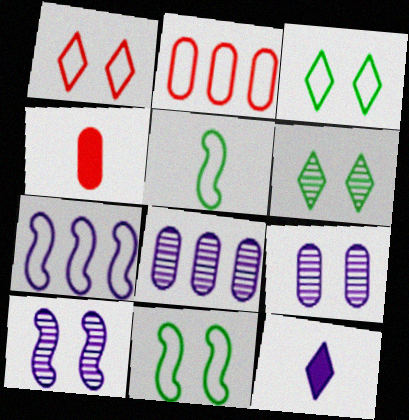[[4, 6, 7], 
[7, 9, 12]]